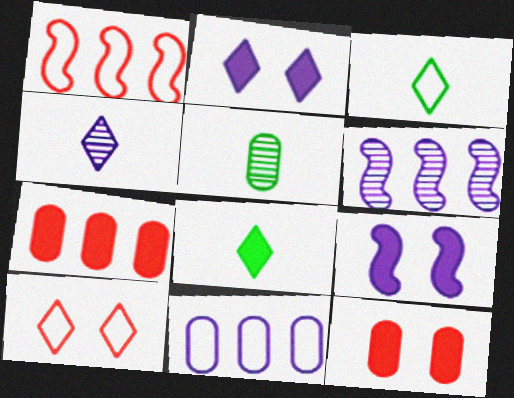[[1, 2, 5], 
[3, 6, 12], 
[4, 9, 11], 
[5, 11, 12], 
[7, 8, 9]]